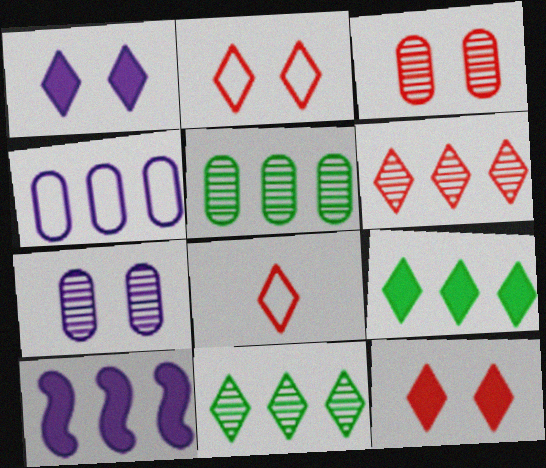[[1, 8, 11], 
[6, 8, 12]]